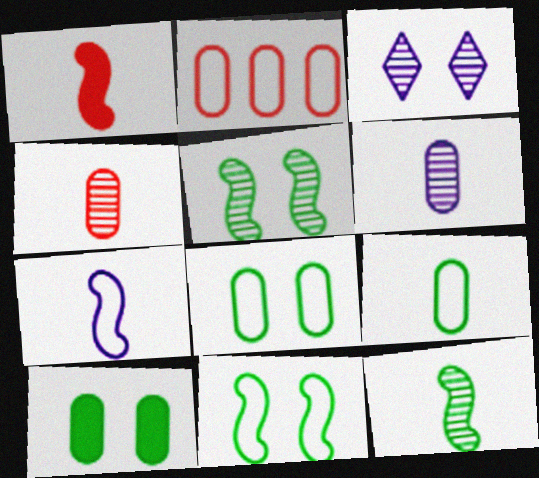[[1, 7, 12], 
[2, 6, 10]]